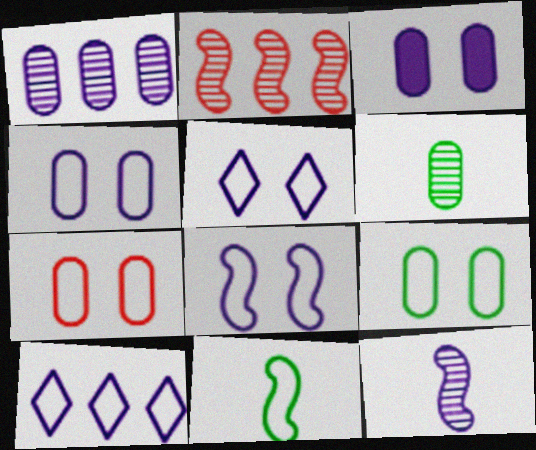[[3, 10, 12], 
[4, 5, 8], 
[4, 7, 9], 
[7, 10, 11]]